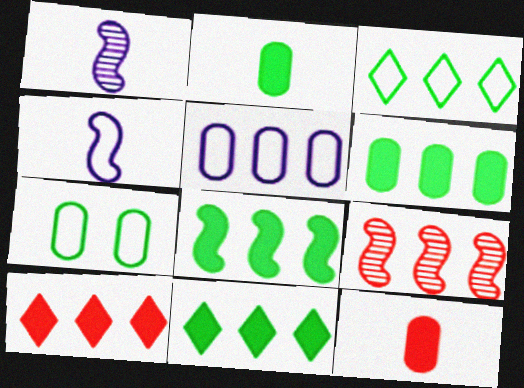[[1, 7, 10], 
[5, 9, 11], 
[6, 8, 11]]